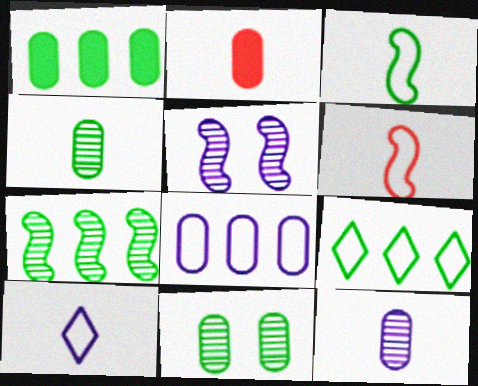[[1, 7, 9], 
[2, 5, 9], 
[2, 8, 11]]